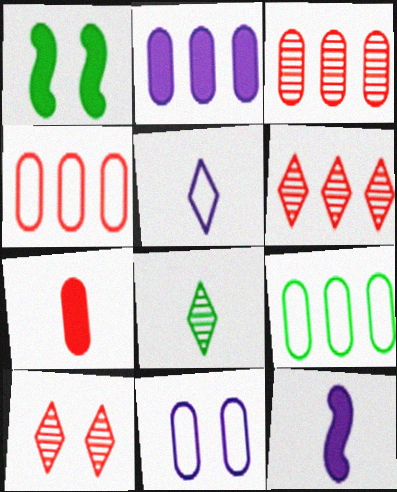[[1, 3, 5], 
[1, 8, 9], 
[1, 10, 11], 
[2, 3, 9], 
[9, 10, 12]]